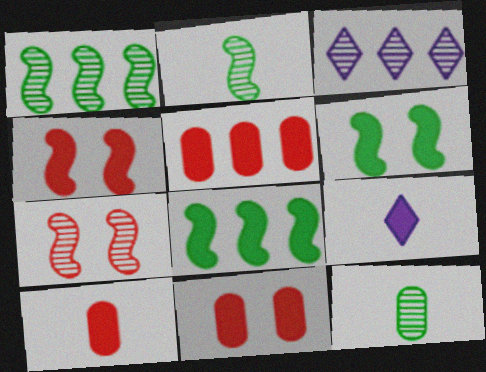[[3, 7, 12], 
[5, 6, 9], 
[5, 10, 11], 
[8, 9, 11]]